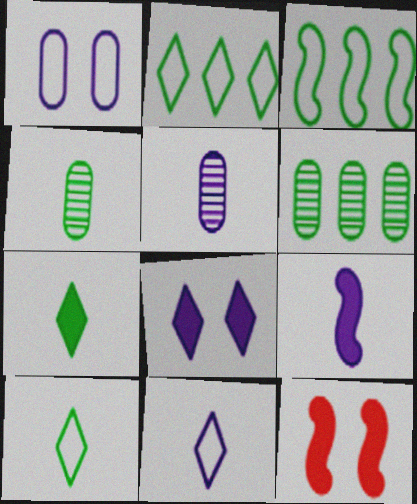[[2, 5, 12], 
[5, 9, 11], 
[6, 11, 12]]